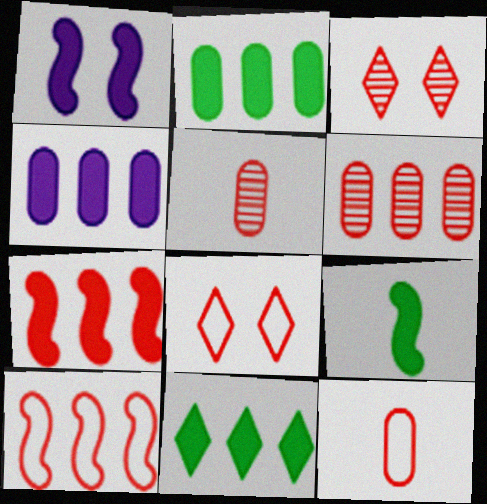[[1, 7, 9], 
[3, 7, 12], 
[4, 7, 11], 
[5, 7, 8], 
[8, 10, 12]]